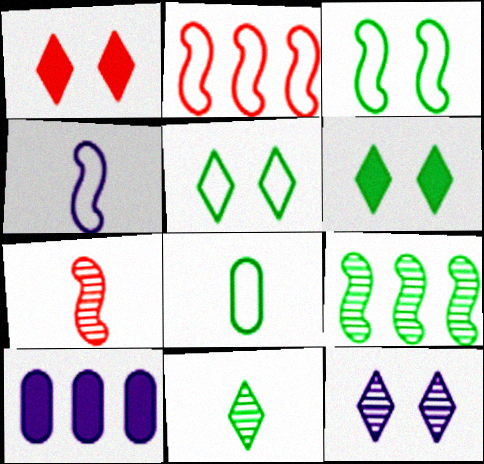[[1, 5, 12], 
[2, 3, 4], 
[4, 10, 12], 
[5, 7, 10], 
[6, 8, 9]]